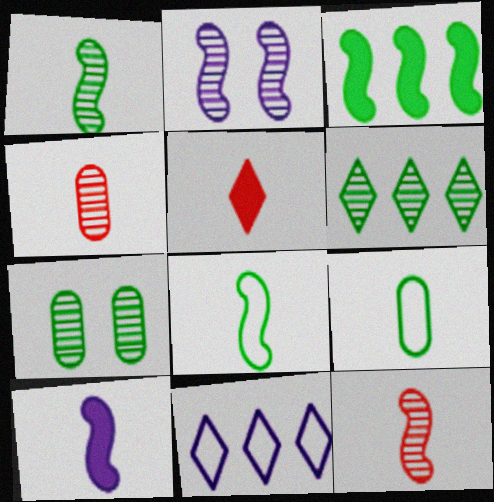[[1, 6, 7], 
[2, 4, 6], 
[8, 10, 12]]